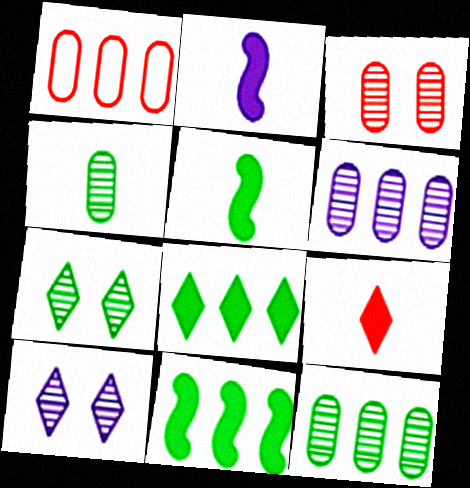[[1, 2, 7], 
[1, 5, 10], 
[3, 4, 6]]